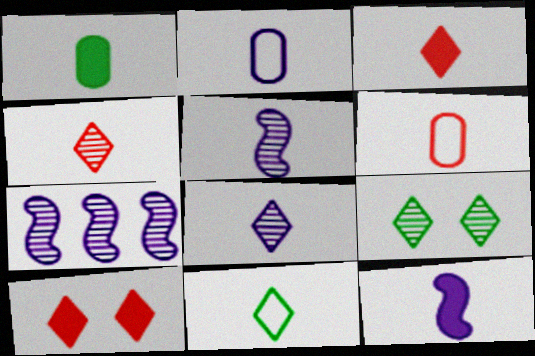[[1, 3, 12], 
[2, 8, 12], 
[3, 8, 11]]